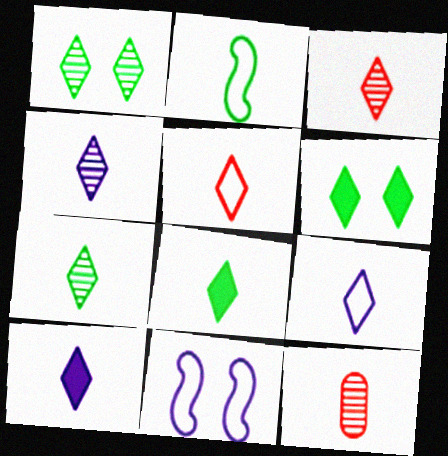[[2, 10, 12], 
[3, 4, 7], 
[3, 8, 9], 
[4, 5, 8], 
[4, 9, 10], 
[5, 7, 10]]